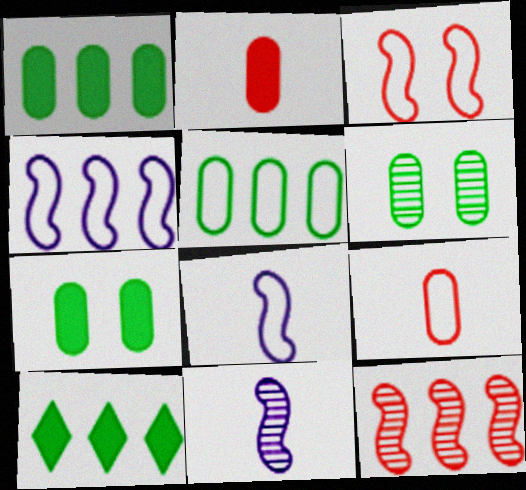[]